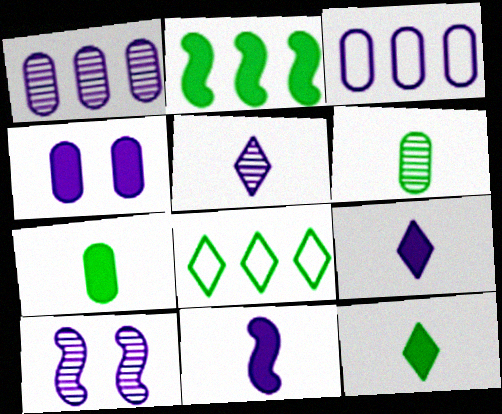[[1, 5, 10], 
[3, 9, 10]]